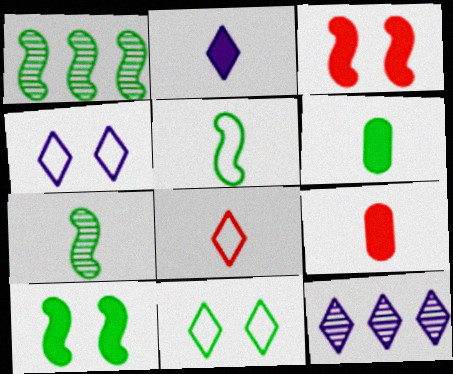[[1, 4, 9], 
[1, 5, 10], 
[1, 6, 11], 
[2, 4, 12]]